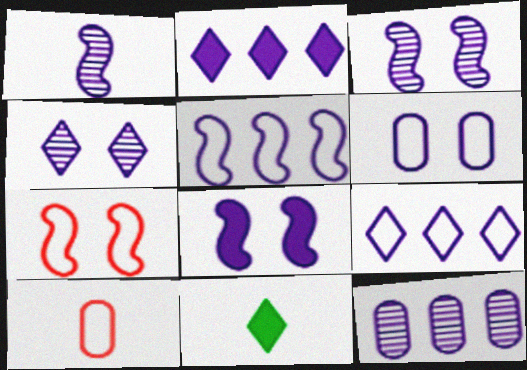[[1, 2, 6], 
[1, 4, 12], 
[1, 5, 8], 
[1, 10, 11], 
[2, 5, 12], 
[4, 6, 8], 
[7, 11, 12]]